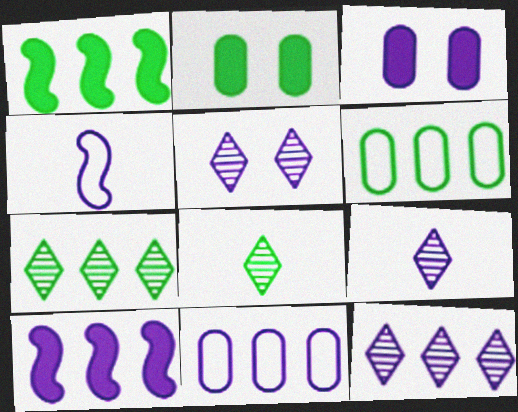[[1, 6, 7], 
[3, 4, 12], 
[5, 9, 12], 
[10, 11, 12]]